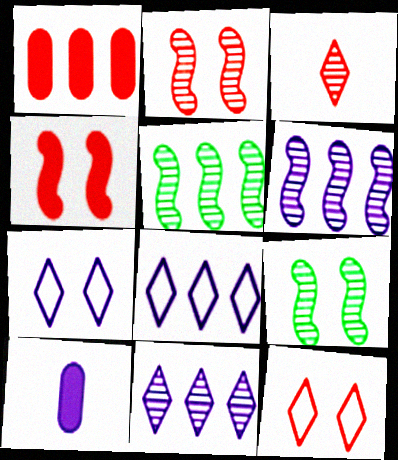[[1, 5, 8], 
[5, 10, 12], 
[6, 7, 10]]